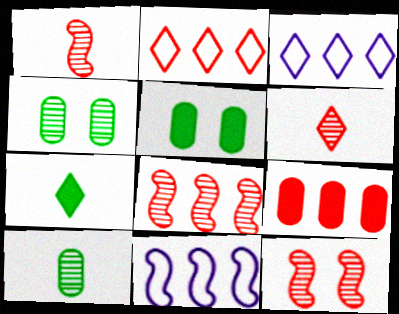[[1, 3, 5], 
[1, 8, 12], 
[2, 8, 9], 
[5, 6, 11]]